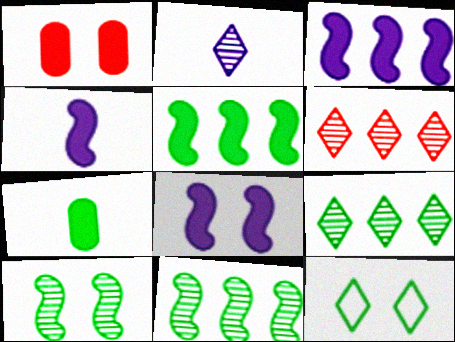[[3, 4, 8], 
[7, 11, 12]]